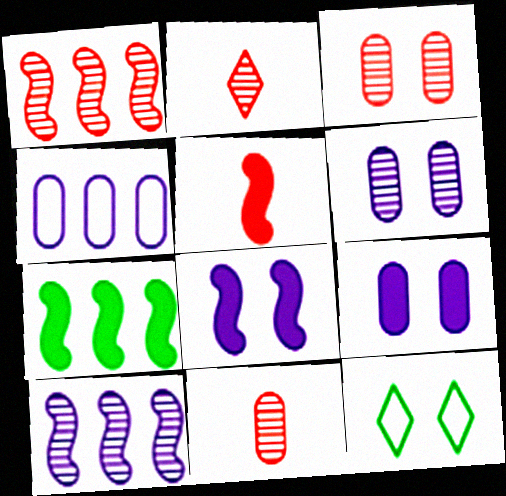[[1, 2, 3], 
[3, 8, 12], 
[5, 7, 8]]